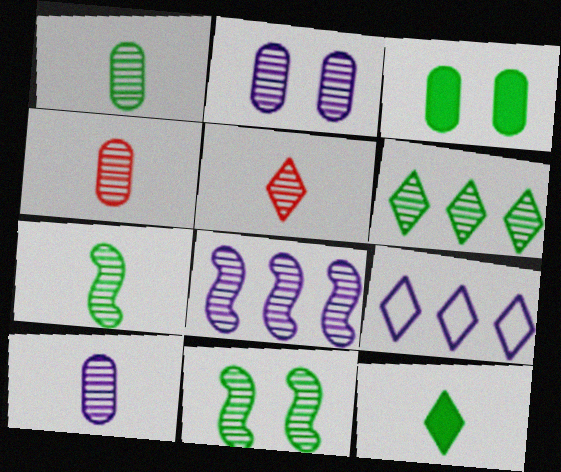[[1, 4, 10], 
[1, 6, 11], 
[5, 7, 10]]